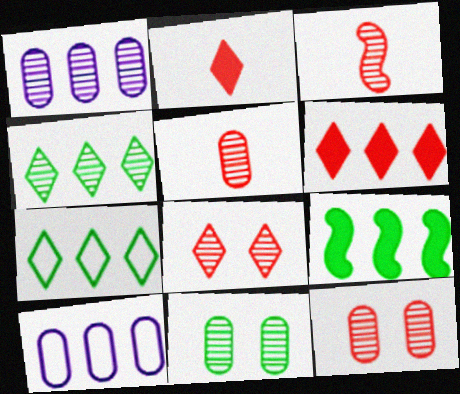[[1, 5, 11]]